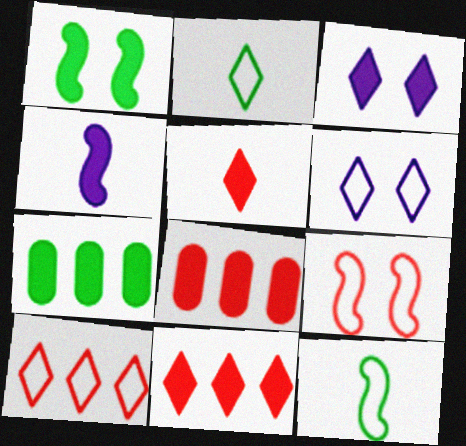[[2, 6, 10]]